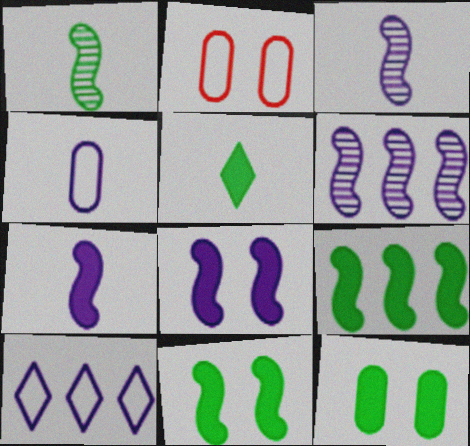[[2, 5, 6], 
[5, 9, 12]]